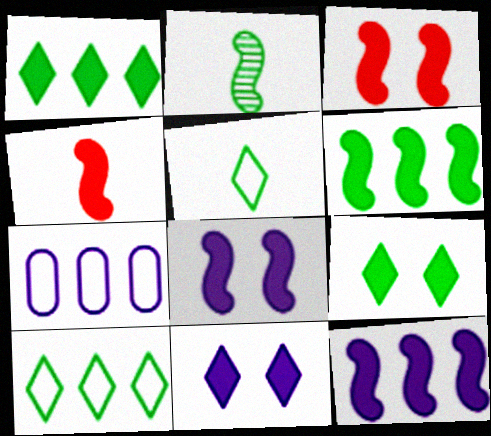[[4, 6, 8]]